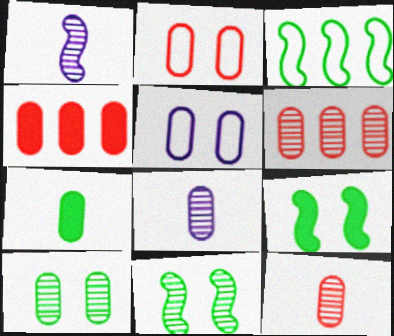[[2, 4, 12], 
[5, 6, 7], 
[6, 8, 10]]